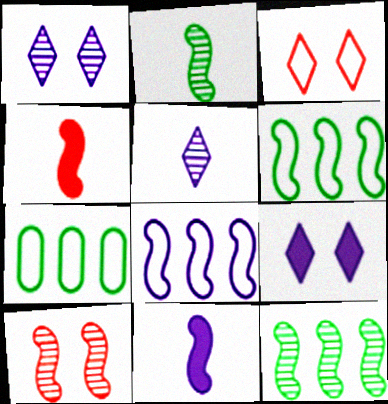[[1, 4, 7], 
[6, 10, 11]]